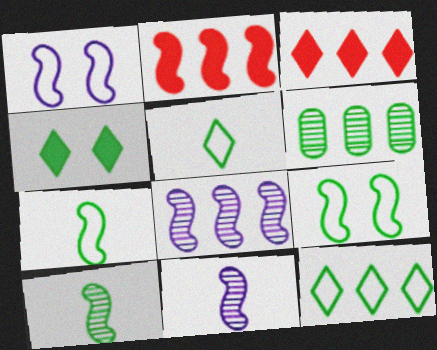[[1, 2, 10], 
[2, 9, 11], 
[4, 6, 7]]